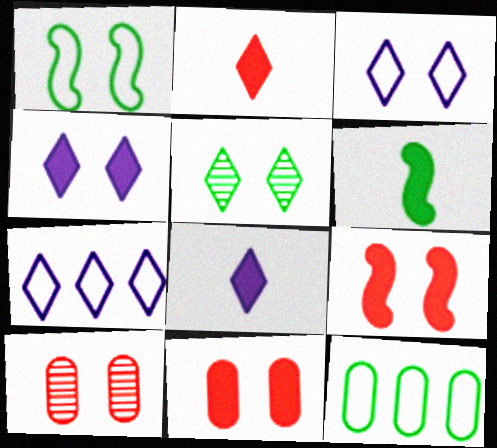[[1, 4, 10], 
[2, 5, 7], 
[5, 6, 12], 
[6, 7, 10]]